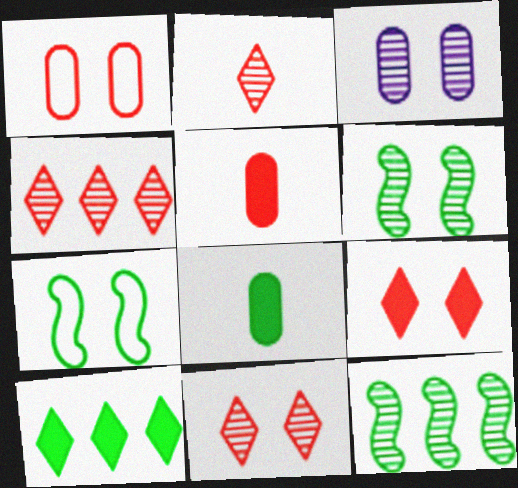[[2, 3, 12], 
[2, 4, 11], 
[3, 6, 11], 
[3, 7, 9]]